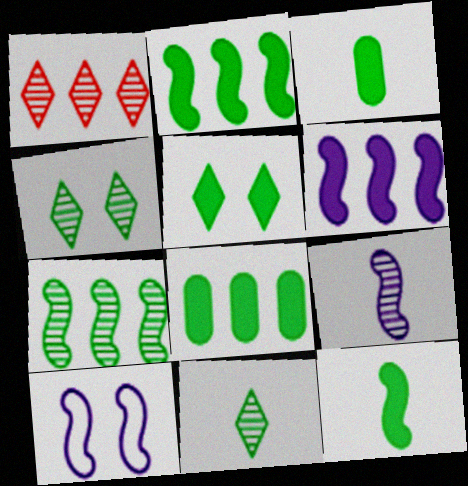[[1, 3, 10], 
[2, 3, 5], 
[5, 8, 12], 
[6, 9, 10]]